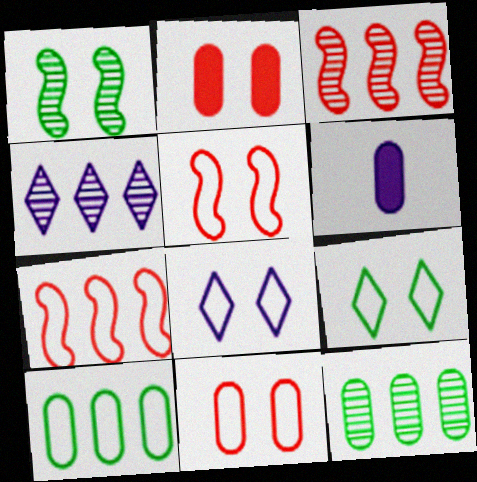[[1, 2, 8], 
[3, 4, 12], 
[3, 6, 9], 
[6, 11, 12]]